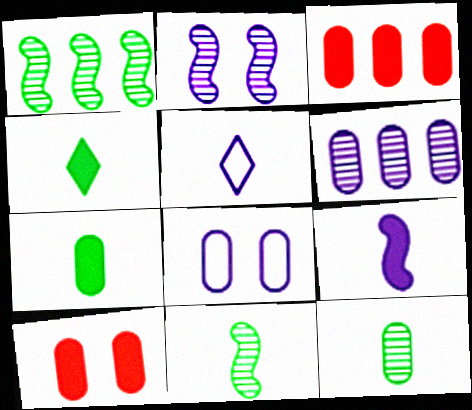[[1, 5, 10], 
[3, 8, 12]]